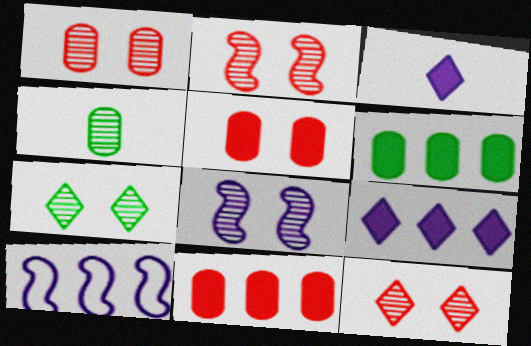[[1, 2, 12], 
[1, 7, 8]]